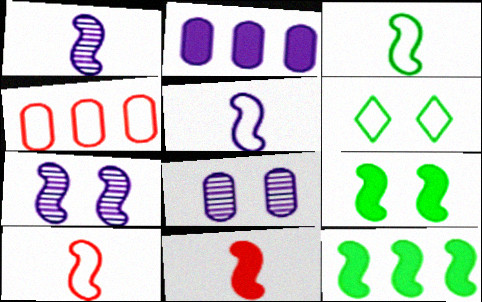[[1, 3, 11], 
[3, 5, 10], 
[4, 5, 6], 
[7, 10, 12]]